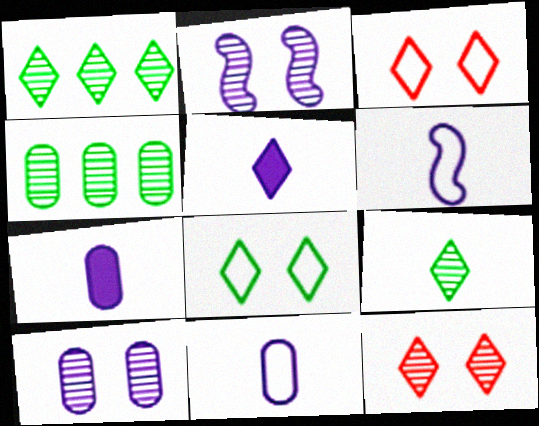[[1, 3, 5]]